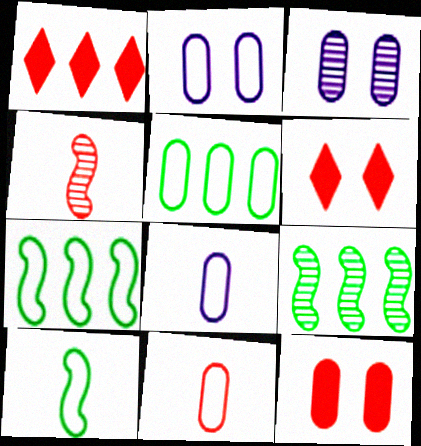[[1, 3, 10], 
[2, 5, 11], 
[6, 8, 9]]